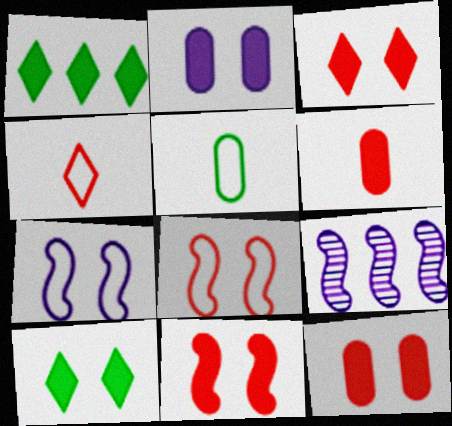[[2, 10, 11], 
[3, 5, 9], 
[3, 11, 12]]